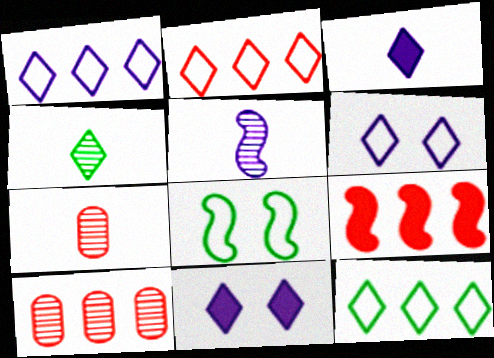[[1, 2, 12], 
[2, 4, 11], 
[2, 9, 10], 
[3, 8, 10], 
[4, 5, 7], 
[5, 8, 9]]